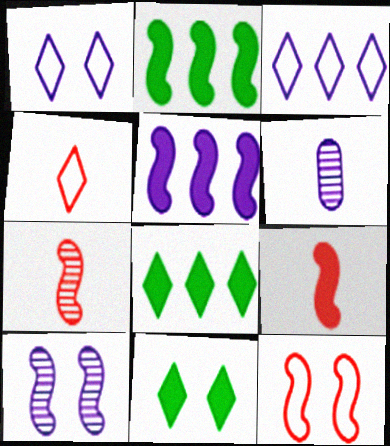[[1, 5, 6], 
[6, 8, 12]]